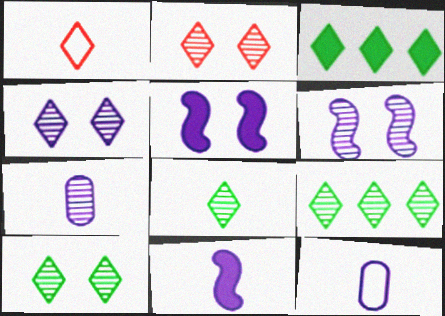[[1, 3, 4], 
[2, 4, 10], 
[8, 9, 10]]